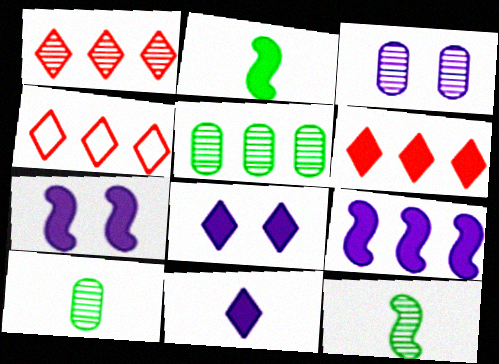[[1, 3, 12], 
[1, 4, 6], 
[2, 3, 4], 
[4, 5, 9], 
[4, 7, 10]]